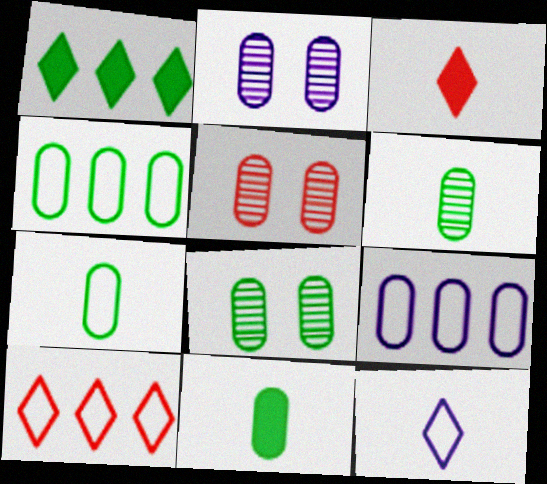[[2, 5, 8], 
[4, 8, 11], 
[5, 9, 11], 
[6, 7, 11]]